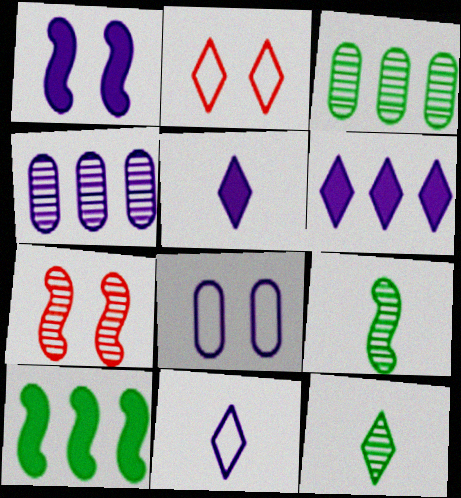[[1, 4, 11], 
[2, 6, 12], 
[4, 7, 12]]